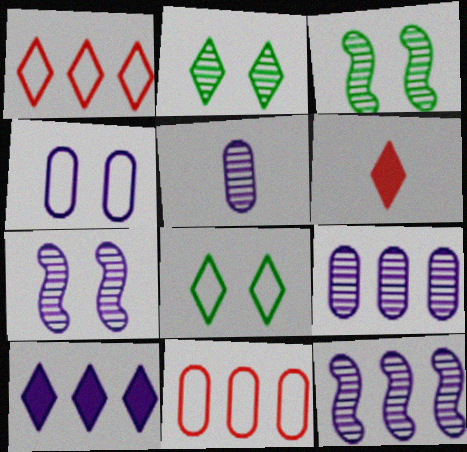[]